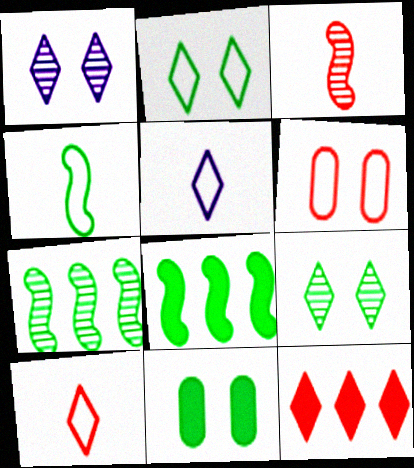[[3, 6, 12], 
[5, 9, 12]]